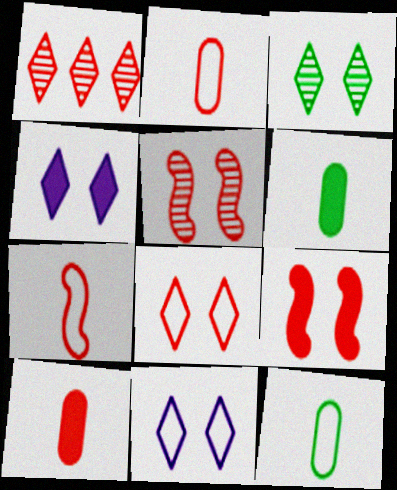[[1, 2, 9], 
[3, 4, 8]]